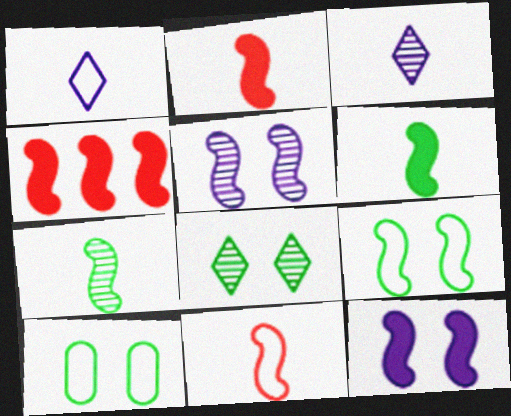[[3, 4, 10], 
[4, 6, 12]]